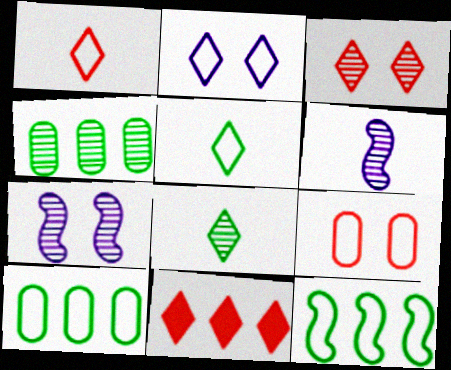[[1, 3, 11], 
[2, 8, 11], 
[3, 4, 6]]